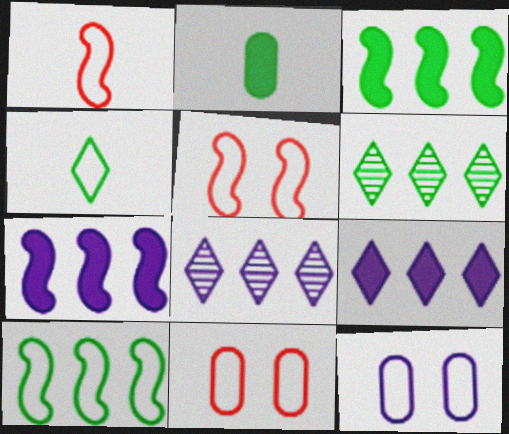[[2, 5, 8]]